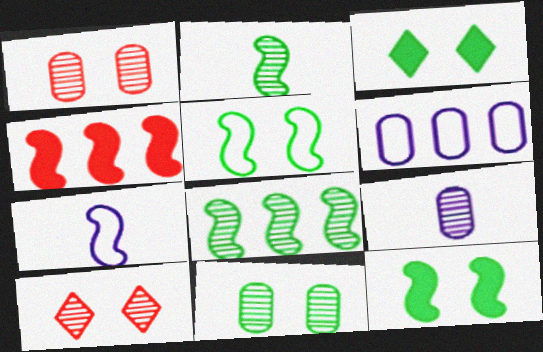[[3, 5, 11], 
[8, 9, 10]]